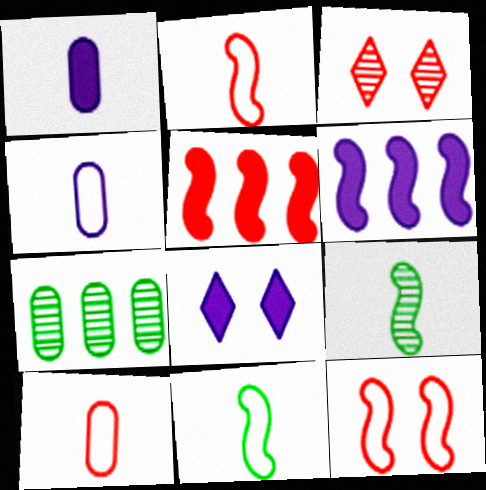[[1, 6, 8], 
[2, 7, 8], 
[3, 5, 10], 
[6, 9, 12]]